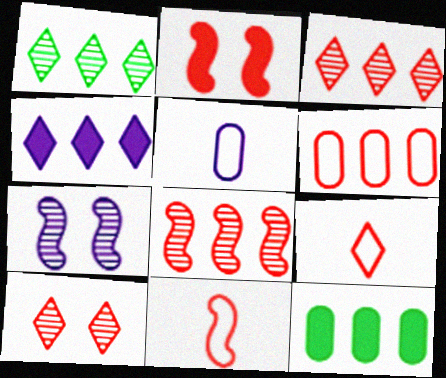[[1, 2, 5], 
[2, 8, 11], 
[4, 5, 7], 
[7, 9, 12]]